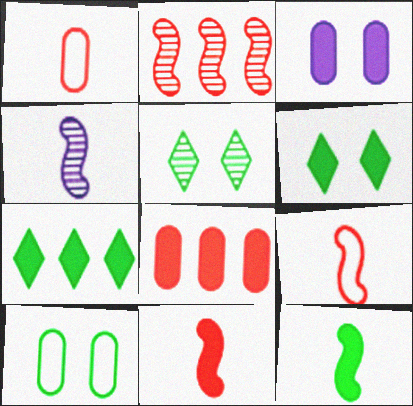[[3, 7, 11], 
[4, 9, 12]]